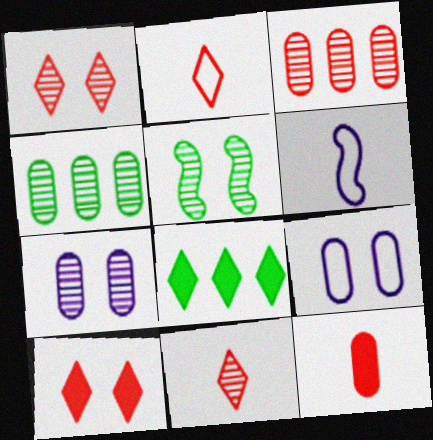[[1, 5, 7], 
[4, 6, 10], 
[4, 9, 12], 
[5, 9, 10]]